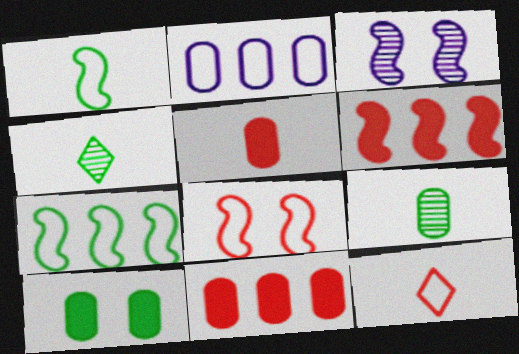[[1, 3, 6], 
[4, 7, 10]]